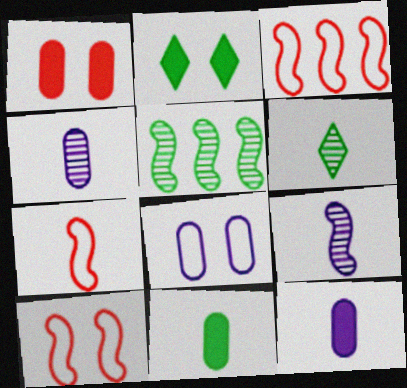[[2, 3, 4], 
[3, 7, 10], 
[6, 7, 12]]